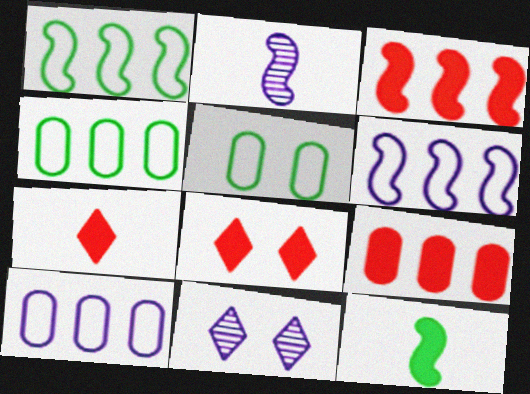[[2, 4, 8]]